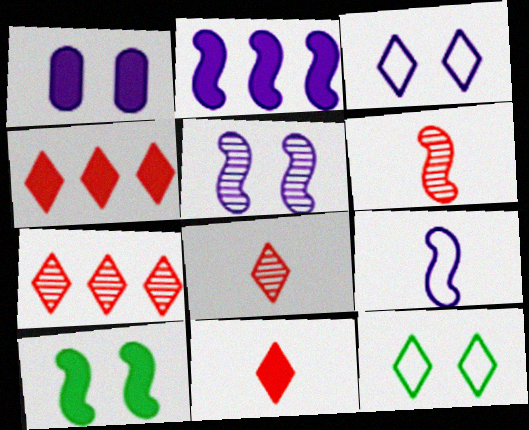[[1, 3, 5], 
[2, 5, 9]]